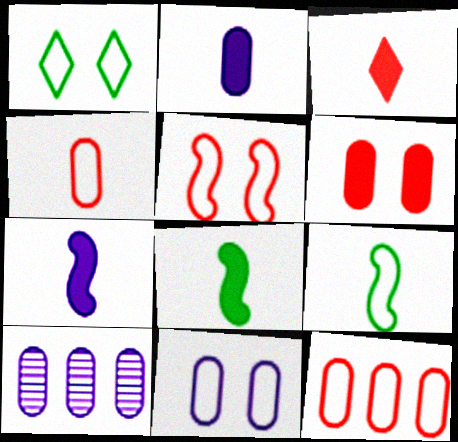[[1, 5, 11], 
[2, 3, 8], 
[2, 10, 11]]